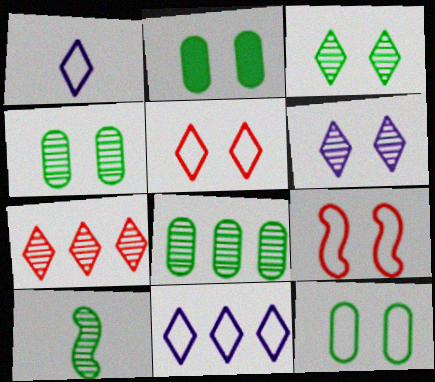[[2, 4, 12], 
[2, 6, 9], 
[3, 8, 10]]